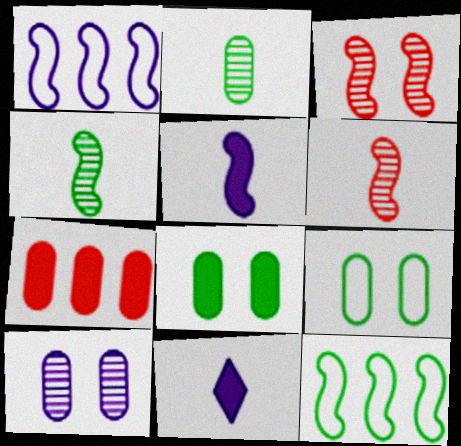[[1, 10, 11], 
[3, 5, 12]]